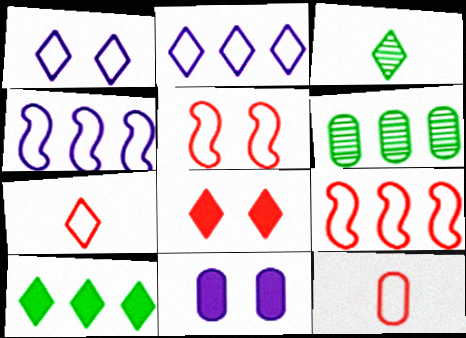[[2, 3, 8], 
[3, 9, 11], 
[6, 11, 12]]